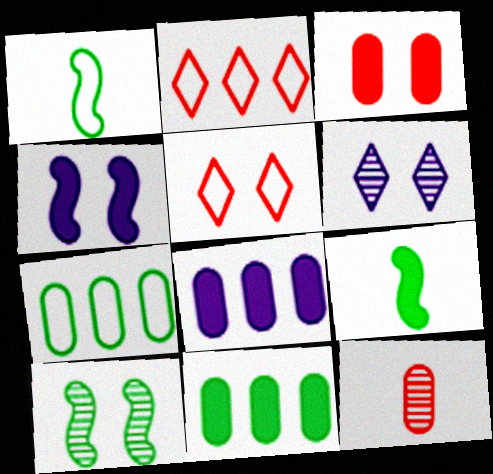[]